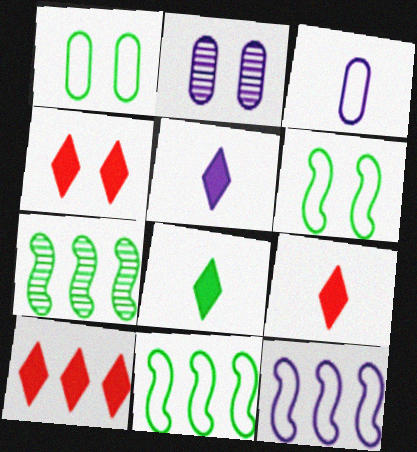[[1, 7, 8], 
[2, 4, 6], 
[2, 5, 12], 
[2, 9, 11], 
[3, 4, 7], 
[4, 9, 10], 
[5, 8, 9]]